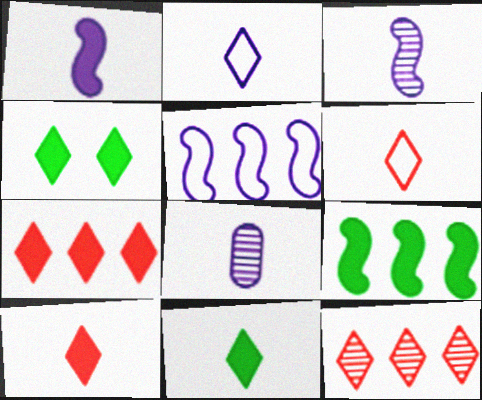[[1, 2, 8], 
[2, 4, 12]]